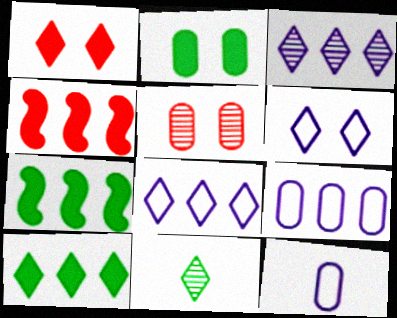[[1, 8, 11]]